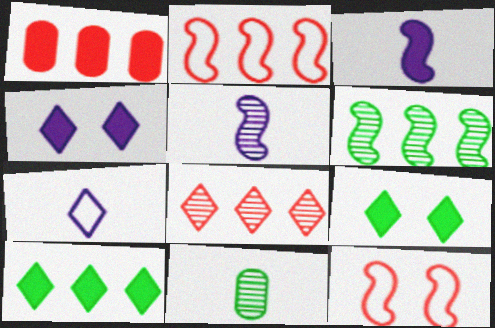[[1, 2, 8], 
[1, 3, 9], 
[2, 4, 11], 
[3, 6, 12], 
[7, 8, 9]]